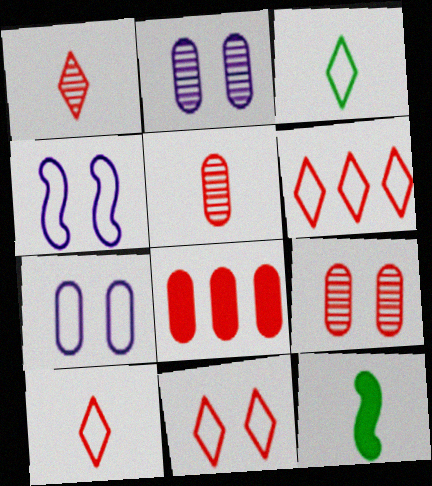[[2, 6, 12], 
[6, 10, 11]]